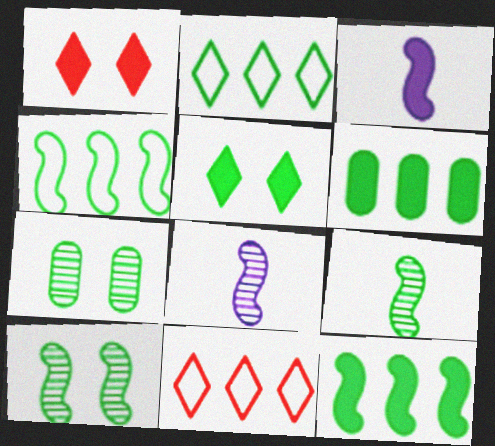[[1, 3, 6], 
[3, 7, 11]]